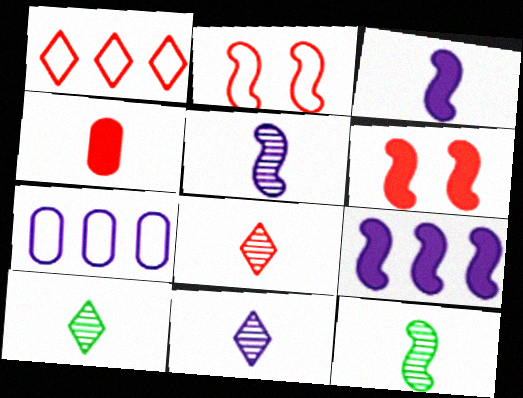[[2, 9, 12], 
[6, 7, 10], 
[8, 10, 11]]